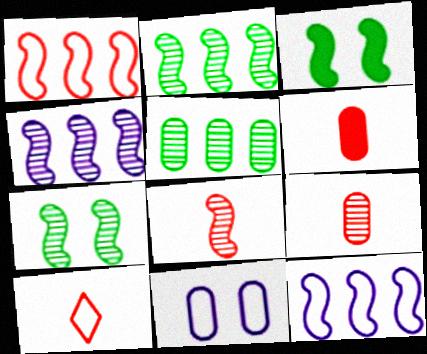[[3, 8, 12], 
[4, 7, 8], 
[5, 6, 11], 
[6, 8, 10]]